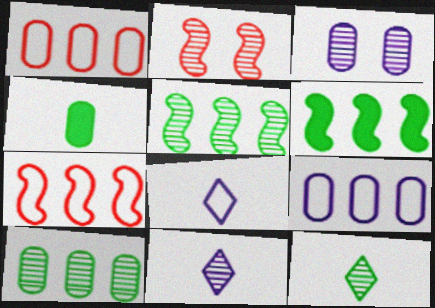[[1, 3, 4], 
[2, 10, 11]]